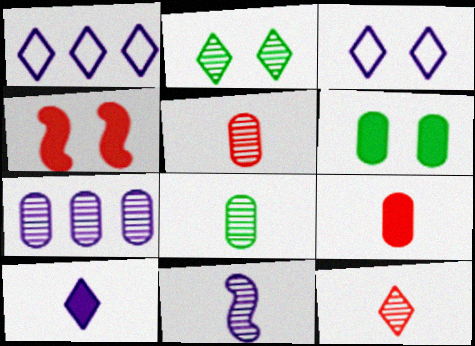[[1, 4, 8], 
[8, 11, 12]]